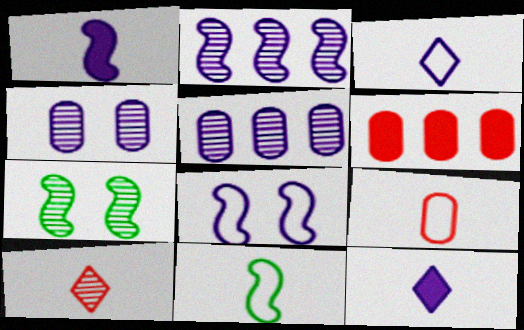[[1, 2, 8], 
[3, 6, 7], 
[3, 9, 11], 
[5, 7, 10], 
[5, 8, 12]]